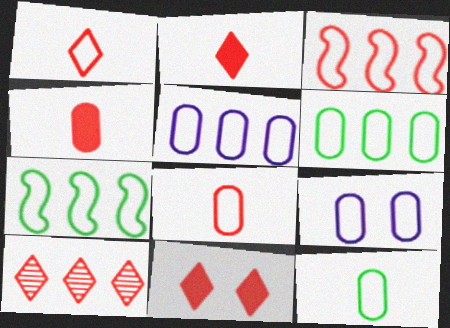[[1, 7, 9], 
[1, 10, 11], 
[6, 8, 9]]